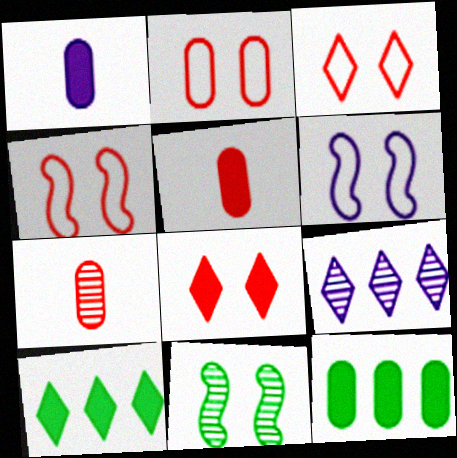[[1, 6, 9], 
[2, 3, 4], 
[6, 7, 10], 
[7, 9, 11]]